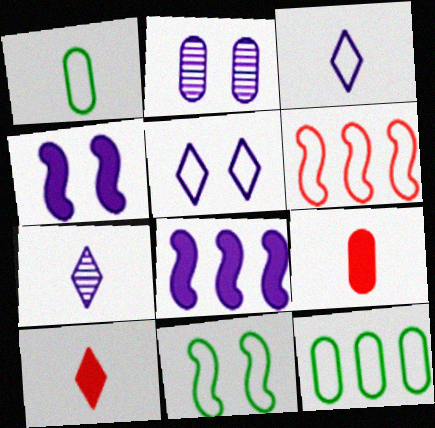[[1, 5, 6], 
[2, 3, 8], 
[2, 4, 5], 
[2, 9, 12]]